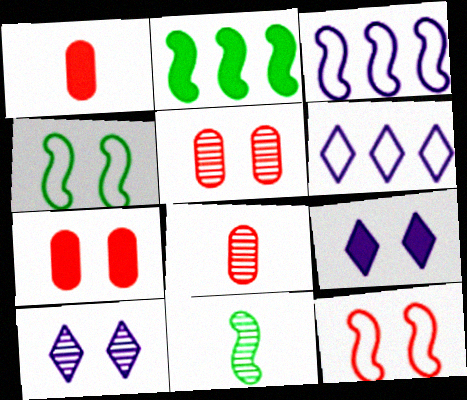[[1, 2, 9], 
[2, 4, 11], 
[4, 5, 9], 
[4, 7, 10], 
[6, 7, 11]]